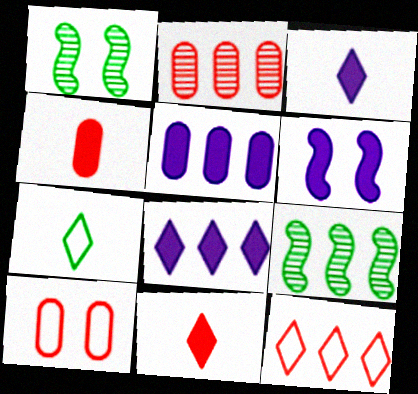[[2, 4, 10], 
[2, 6, 7], 
[3, 5, 6], 
[3, 9, 10], 
[5, 9, 12]]